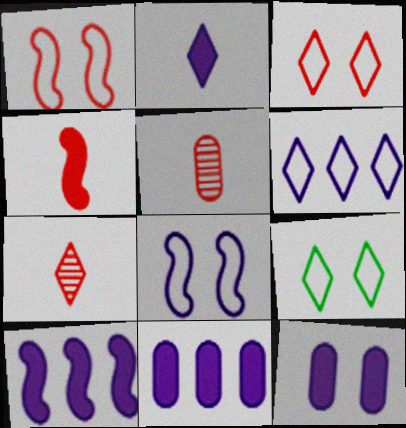[[2, 10, 12], 
[5, 9, 10]]